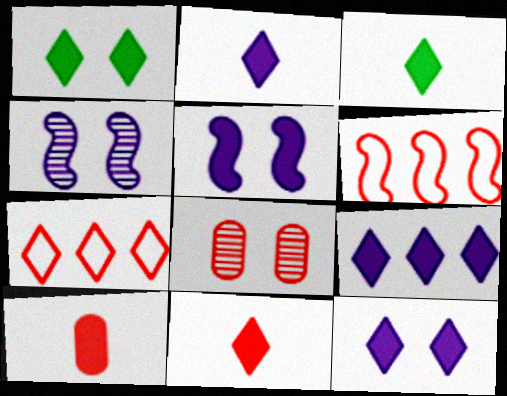[[1, 9, 11], 
[2, 3, 11], 
[2, 9, 12], 
[6, 8, 11]]